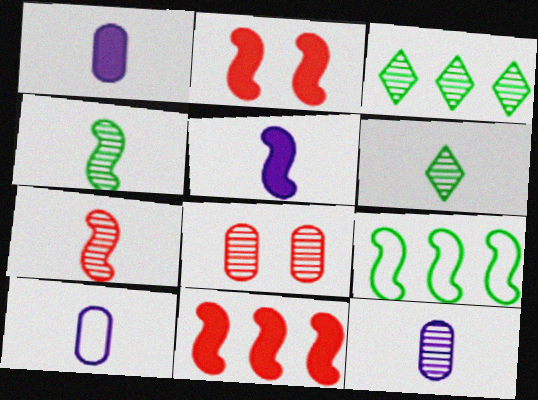[[1, 10, 12], 
[2, 3, 10], 
[6, 7, 12]]